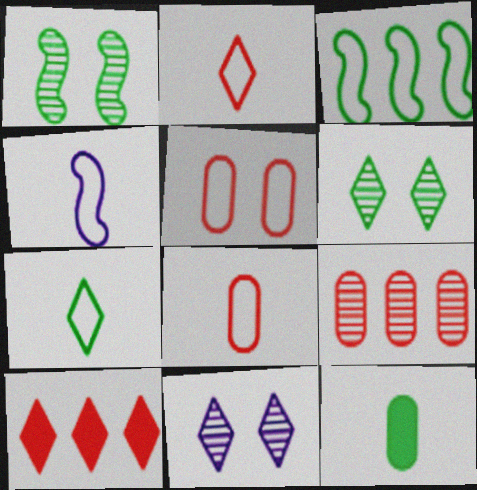[[3, 6, 12], 
[4, 7, 8], 
[7, 10, 11]]